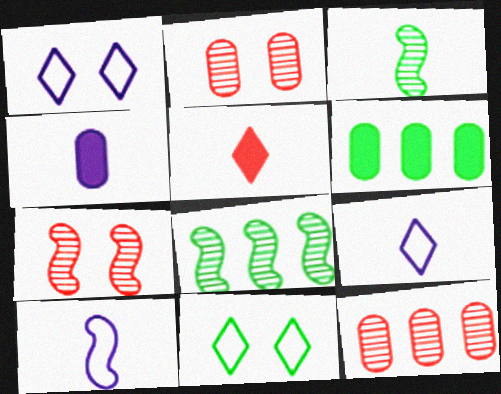[[3, 6, 11], 
[6, 7, 9]]